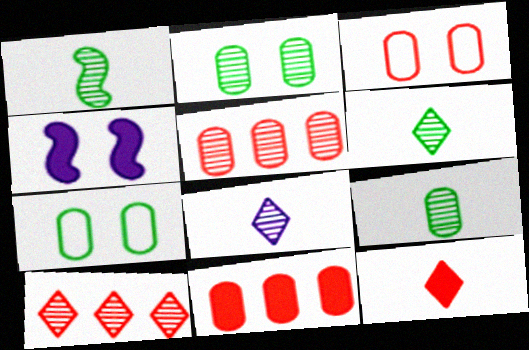[[1, 6, 9]]